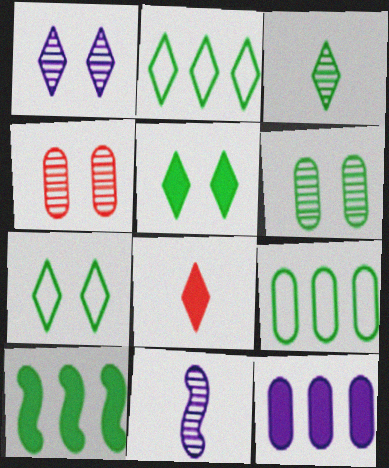[[1, 2, 8], 
[2, 3, 5]]